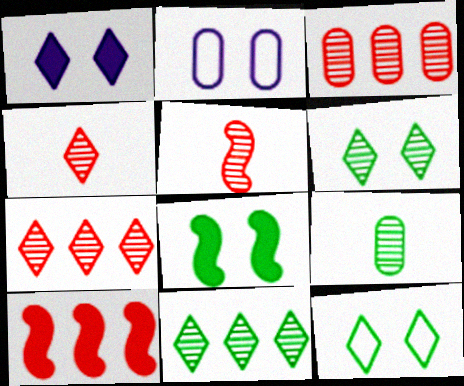[]